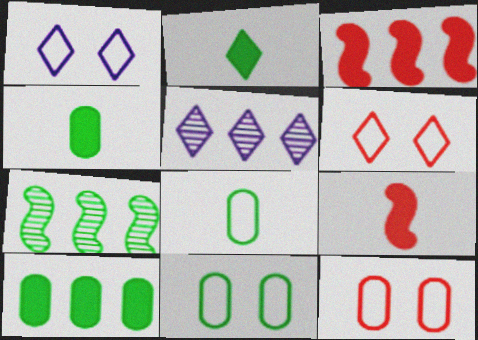[[2, 5, 6], 
[2, 7, 11], 
[5, 9, 11]]